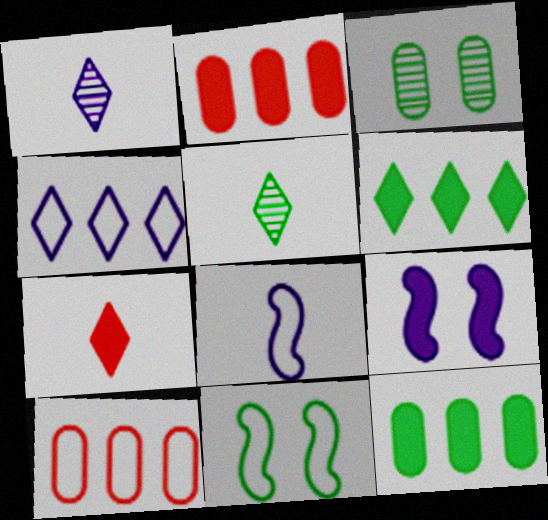[[1, 2, 11], 
[5, 9, 10], 
[5, 11, 12], 
[7, 9, 12]]